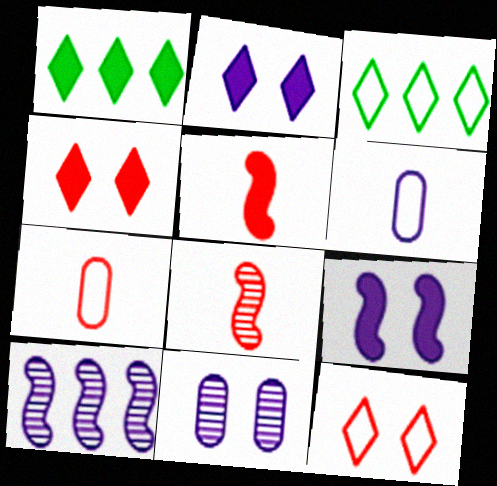[[2, 6, 10], 
[3, 5, 11]]